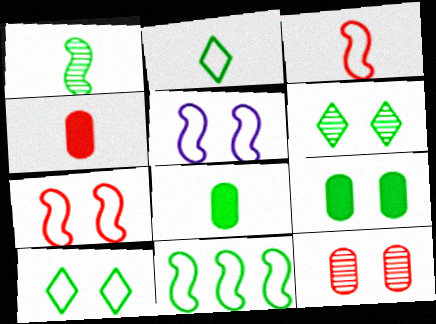[[1, 2, 8], 
[3, 5, 11], 
[6, 8, 11]]